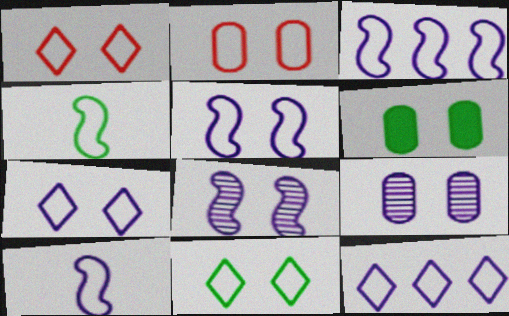[[1, 6, 8], 
[1, 7, 11], 
[2, 4, 12], 
[2, 5, 11], 
[2, 6, 9], 
[3, 5, 10]]